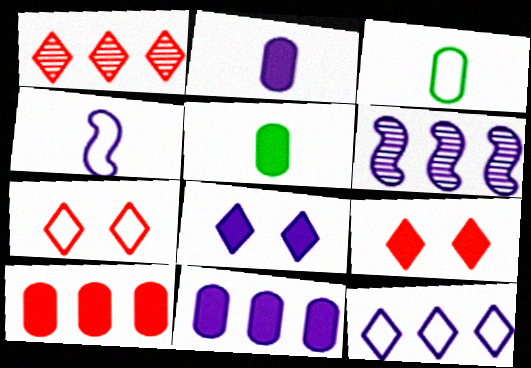[[3, 6, 9], 
[5, 6, 7], 
[6, 11, 12]]